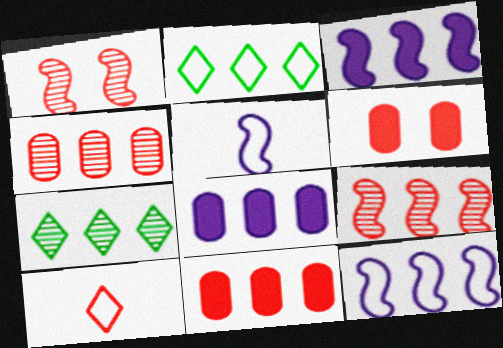[[1, 10, 11], 
[2, 3, 4], 
[2, 8, 9], 
[5, 6, 7], 
[6, 9, 10], 
[7, 11, 12]]